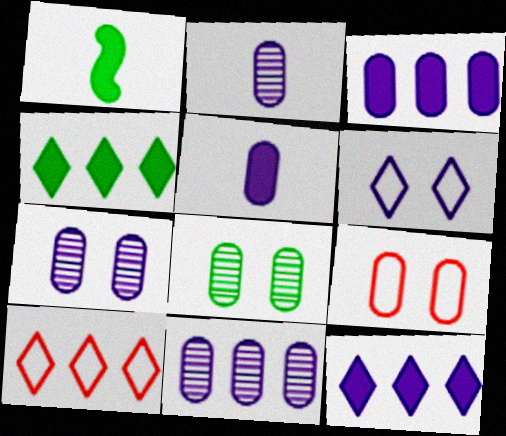[[1, 7, 10], 
[2, 7, 11]]